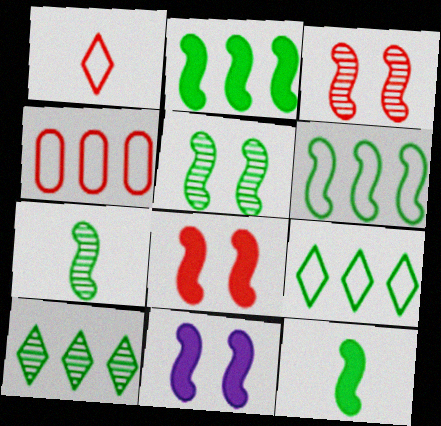[[5, 6, 12]]